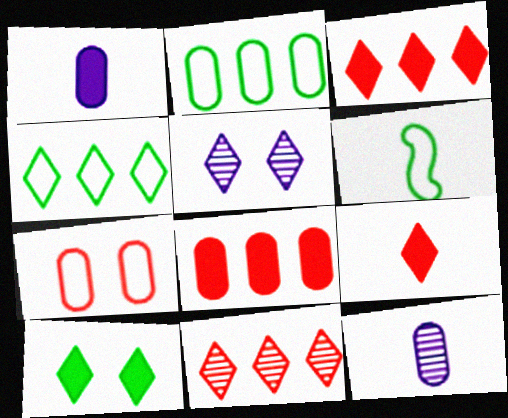[[4, 5, 9], 
[5, 6, 8], 
[6, 9, 12]]